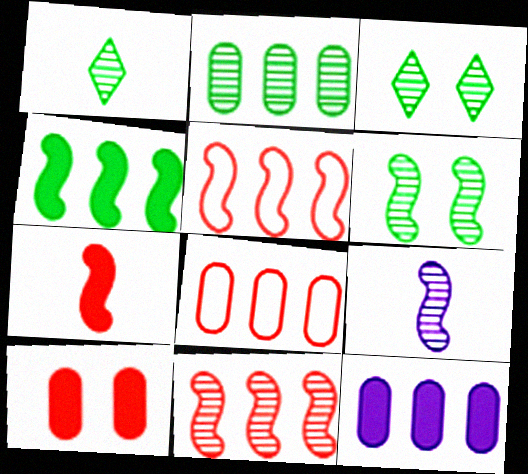[[1, 2, 6], 
[2, 8, 12], 
[6, 9, 11]]